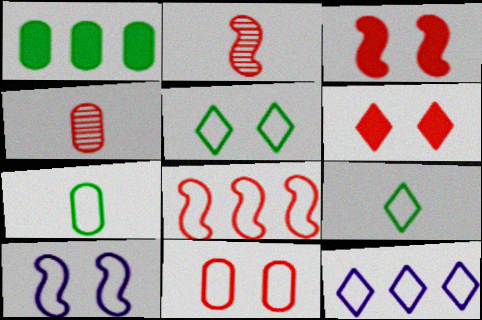[[2, 3, 8], 
[4, 6, 8], 
[5, 10, 11]]